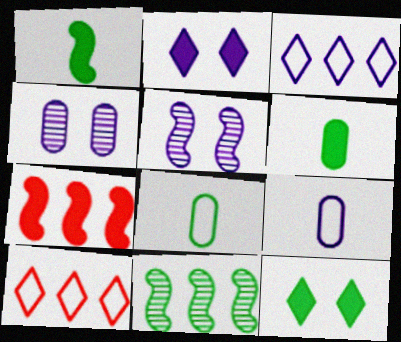[[1, 4, 10], 
[2, 6, 7], 
[5, 6, 10], 
[8, 11, 12]]